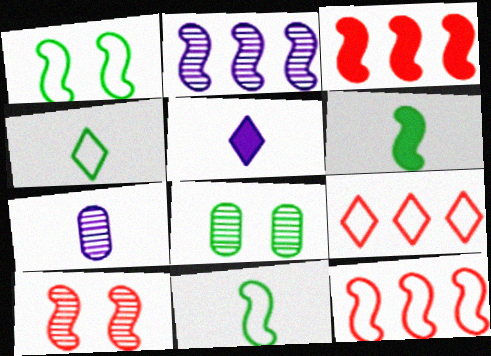[[5, 8, 12]]